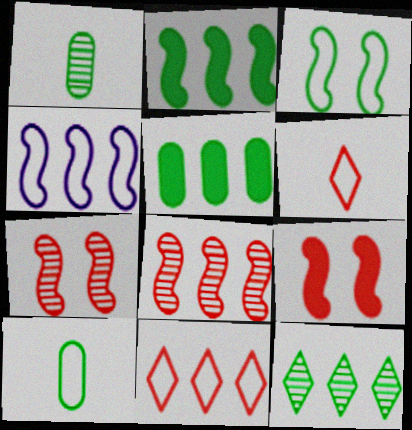[[2, 4, 8]]